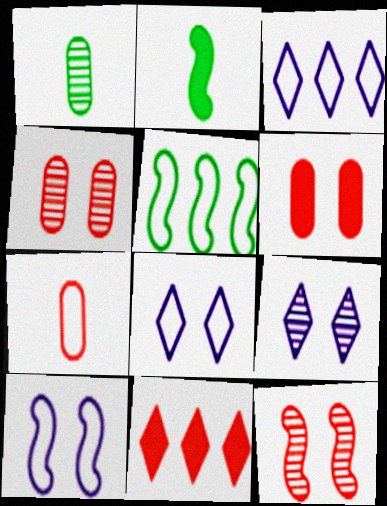[[1, 10, 11], 
[2, 3, 4], 
[5, 7, 8], 
[7, 11, 12]]